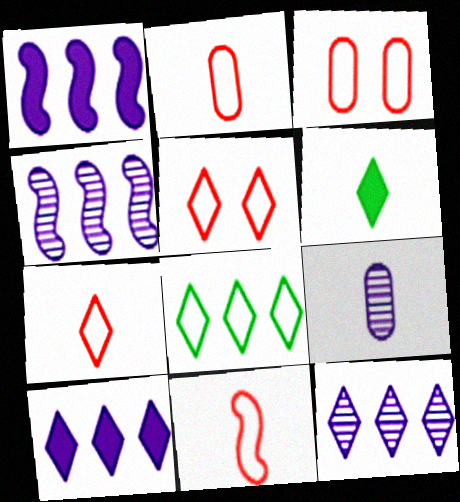[[2, 7, 11], 
[3, 4, 6], 
[5, 6, 12], 
[6, 9, 11]]